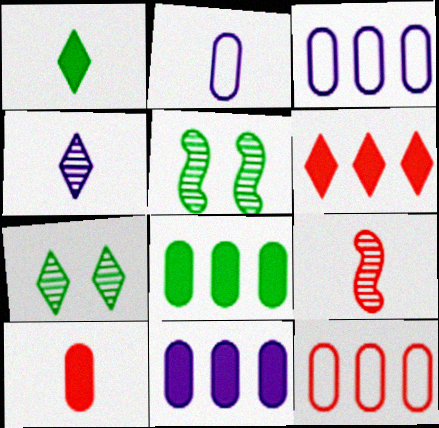[[1, 2, 9], 
[2, 5, 6]]